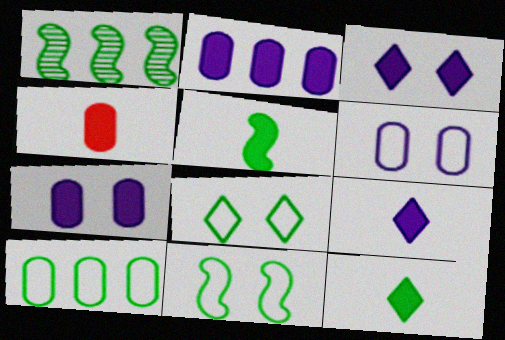[[1, 5, 11], 
[4, 5, 9]]